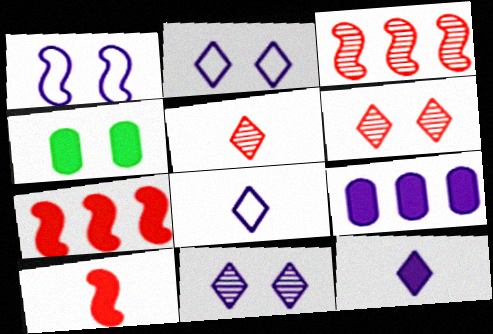[[1, 4, 6], 
[3, 4, 8], 
[4, 7, 12]]